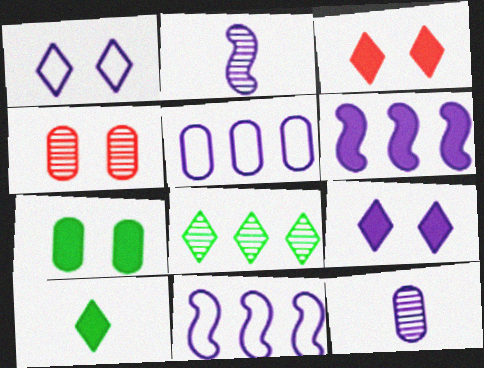[[1, 6, 12], 
[2, 4, 8], 
[2, 5, 9], 
[4, 10, 11], 
[9, 11, 12]]